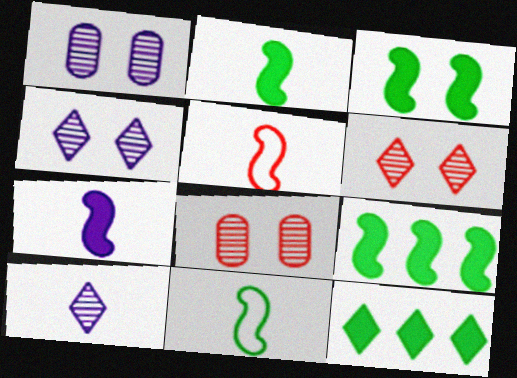[[1, 5, 12], 
[2, 3, 9]]